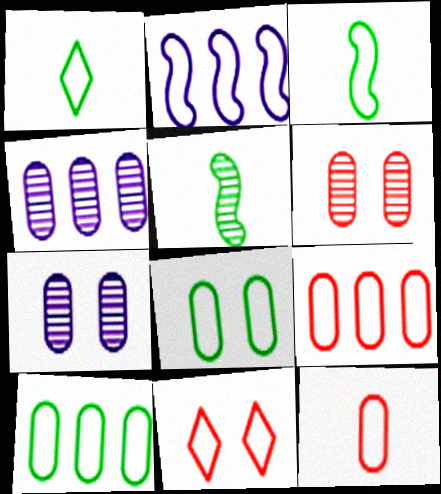[]